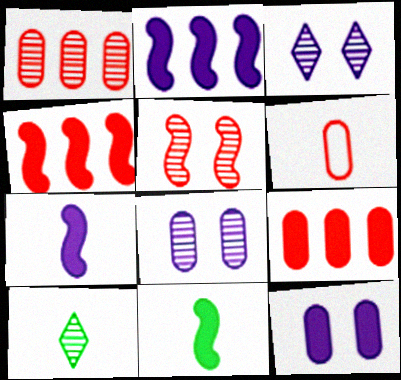[[6, 7, 10]]